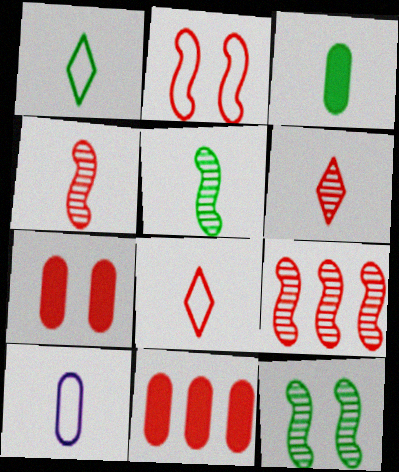[[1, 3, 5], 
[2, 6, 11], 
[7, 8, 9]]